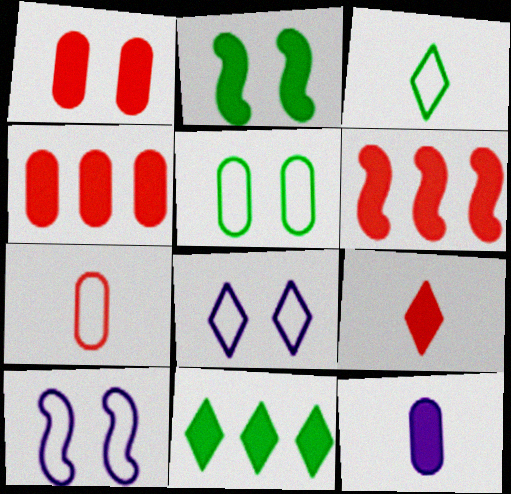[[1, 6, 9]]